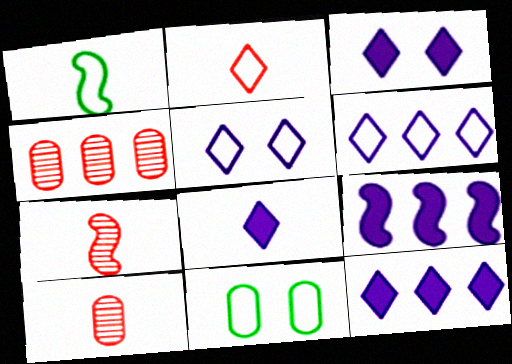[[1, 3, 4], 
[1, 8, 10], 
[3, 8, 12], 
[7, 11, 12]]